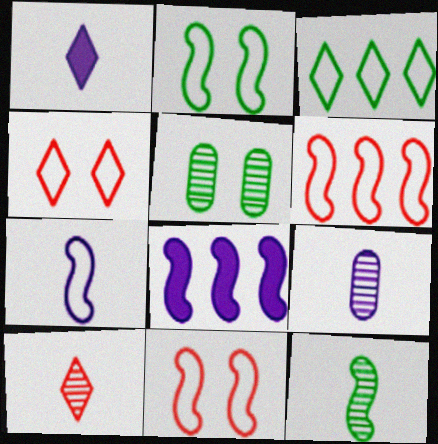[[1, 5, 6], 
[1, 7, 9], 
[2, 6, 7], 
[8, 11, 12], 
[9, 10, 12]]